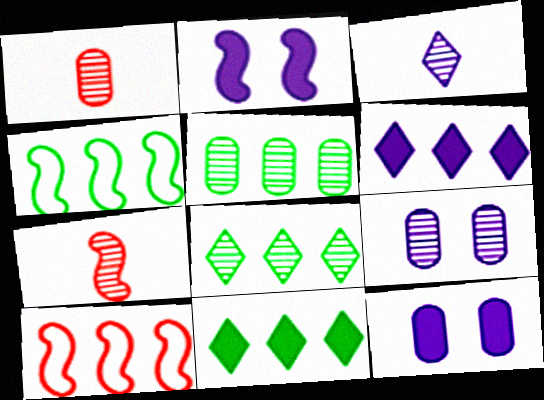[[1, 5, 9], 
[2, 4, 7], 
[4, 5, 11], 
[5, 6, 10], 
[7, 8, 9]]